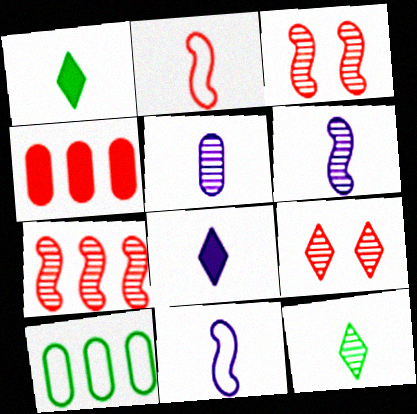[[1, 2, 5], 
[2, 4, 9], 
[3, 8, 10], 
[5, 8, 11]]